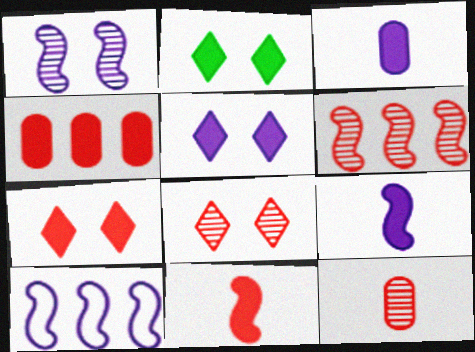[[1, 9, 10], 
[2, 4, 9], 
[2, 5, 7], 
[2, 10, 12], 
[4, 7, 11], 
[6, 8, 12]]